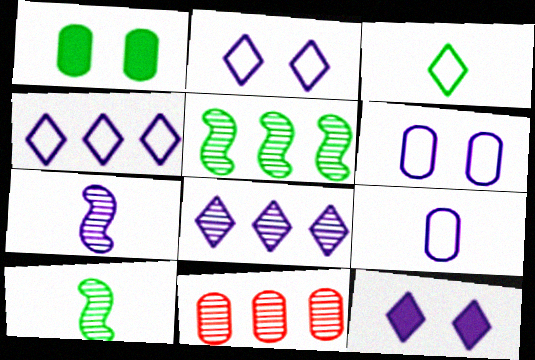[[1, 3, 5], 
[1, 9, 11], 
[5, 8, 11]]